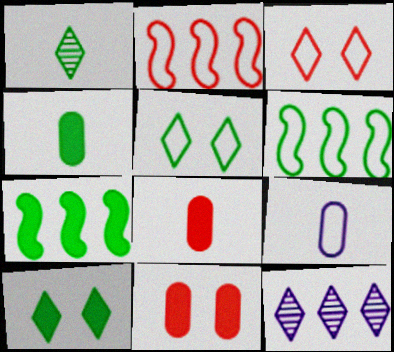[[2, 5, 9], 
[3, 6, 9], 
[4, 7, 10]]